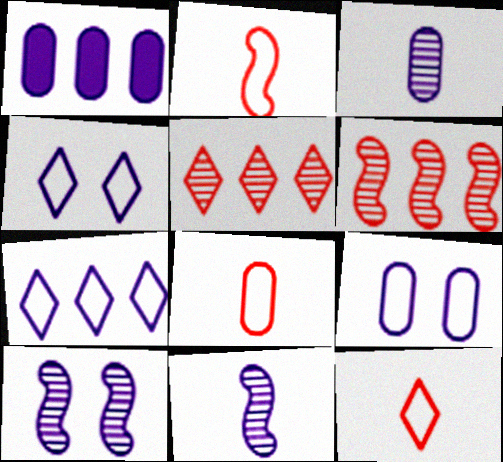[[1, 3, 9], 
[1, 4, 11], 
[2, 8, 12]]